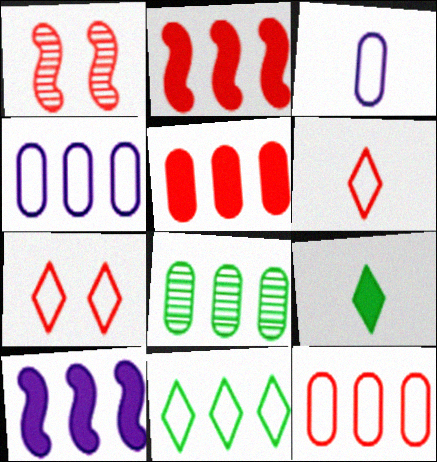[[1, 4, 9], 
[1, 5, 6], 
[4, 5, 8]]